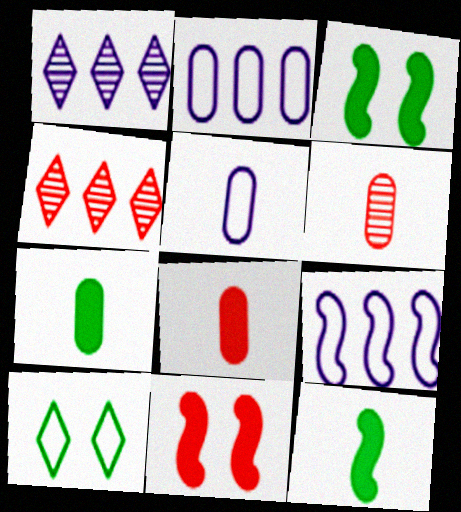[[3, 4, 5], 
[5, 6, 7]]